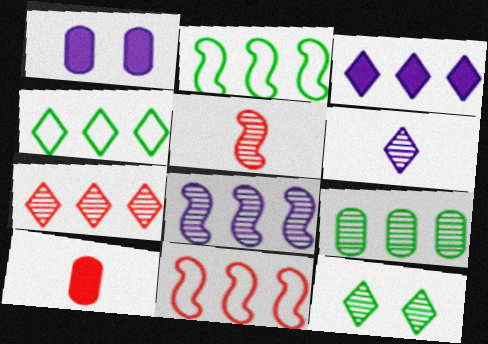[[1, 4, 5], 
[3, 4, 7], 
[3, 9, 11], 
[6, 7, 12], 
[7, 8, 9]]